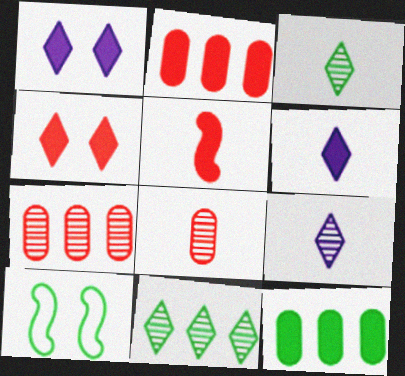[[1, 5, 12], 
[2, 4, 5], 
[2, 9, 10], 
[3, 10, 12], 
[6, 7, 10]]